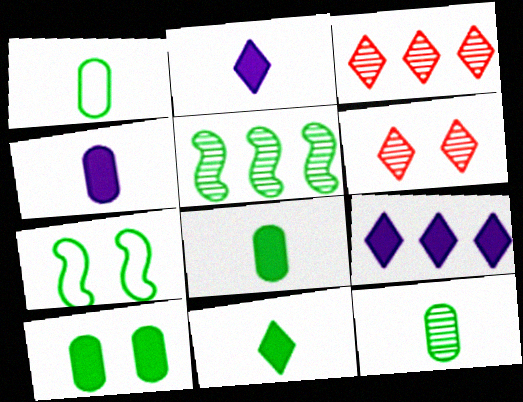[[1, 8, 12], 
[3, 4, 7]]